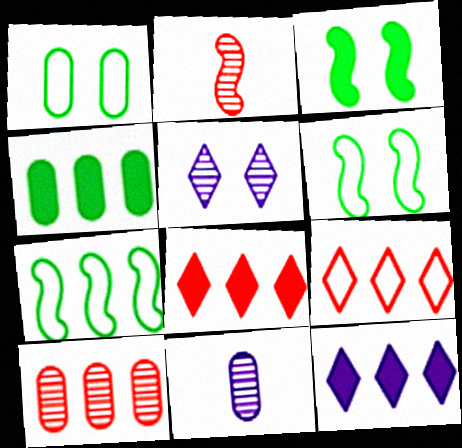[[1, 2, 12], 
[3, 9, 11], 
[6, 8, 11], 
[7, 10, 12]]